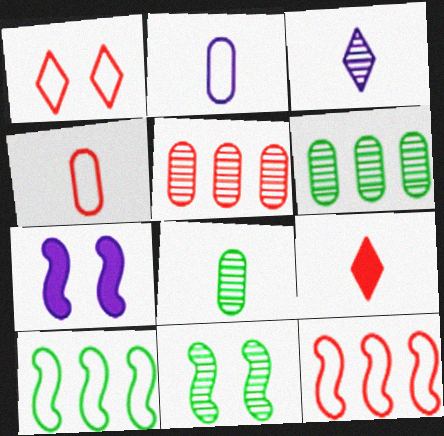[[1, 2, 10], 
[1, 4, 12], 
[3, 5, 11]]